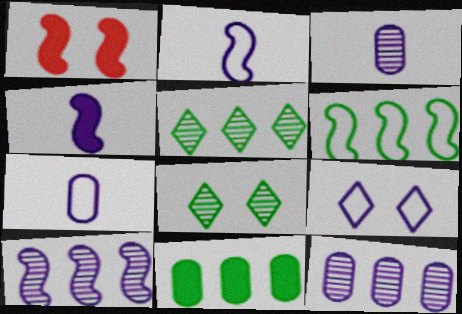[[1, 5, 7], 
[4, 9, 12], 
[5, 6, 11]]